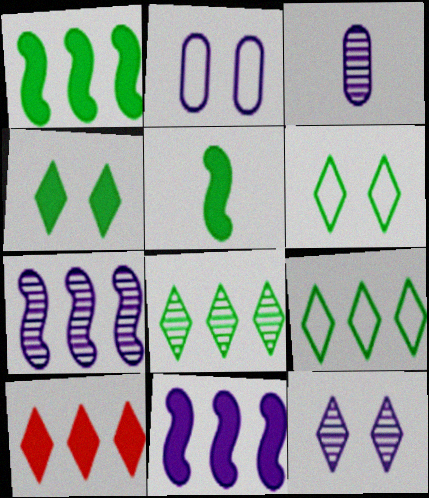[[3, 7, 12]]